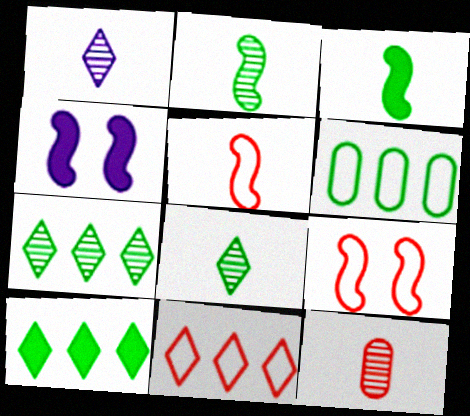[[1, 2, 12]]